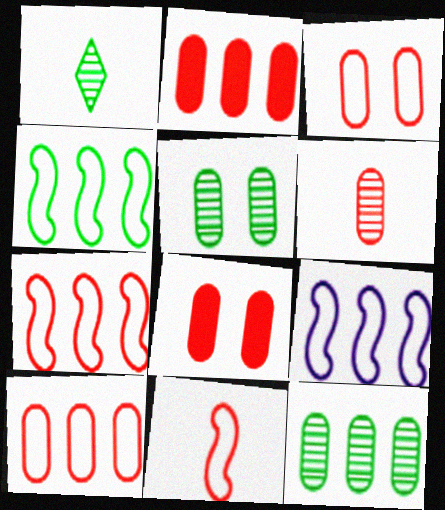[[1, 8, 9], 
[2, 3, 6], 
[4, 7, 9], 
[6, 8, 10]]